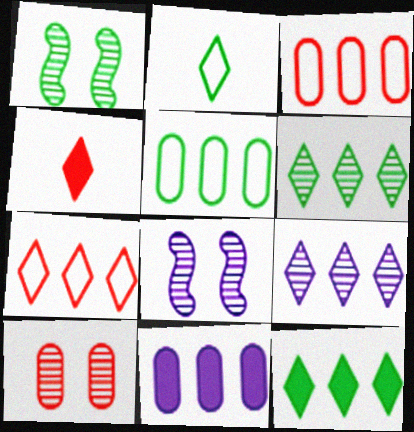[[4, 5, 8], 
[7, 9, 12]]